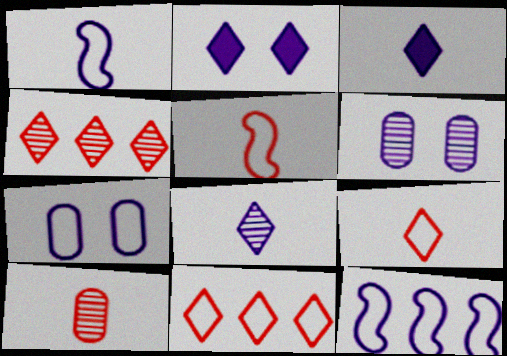[[3, 6, 12]]